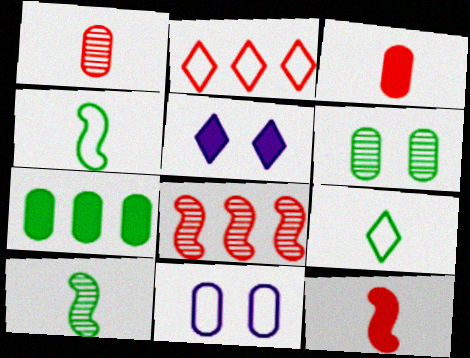[[1, 7, 11], 
[2, 4, 11], 
[5, 7, 12]]